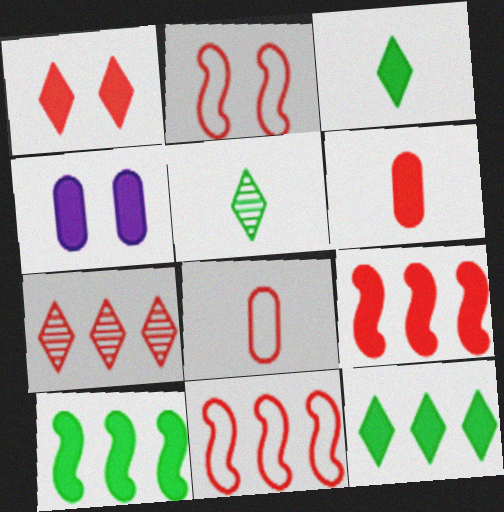[[1, 6, 9], 
[2, 6, 7], 
[3, 4, 9], 
[4, 5, 11]]